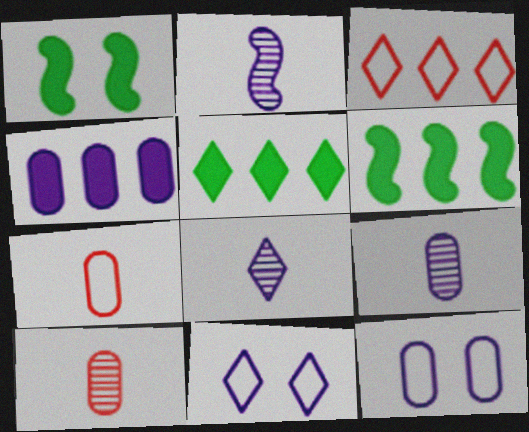[[1, 3, 9], 
[2, 4, 11], 
[2, 8, 9], 
[4, 9, 12], 
[6, 10, 11]]